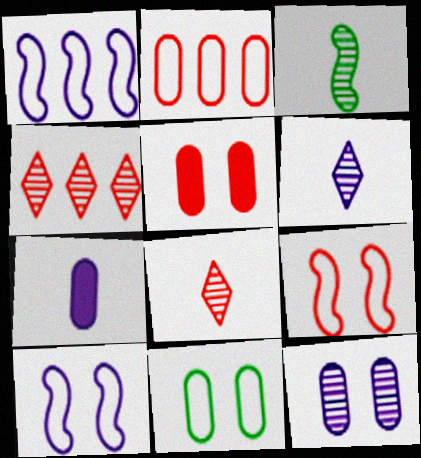[[3, 4, 12], 
[5, 11, 12]]